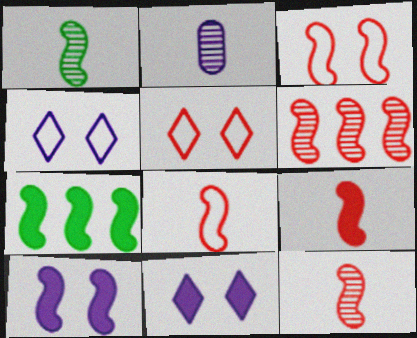[[2, 5, 7], 
[3, 6, 9], 
[7, 9, 10], 
[8, 9, 12]]